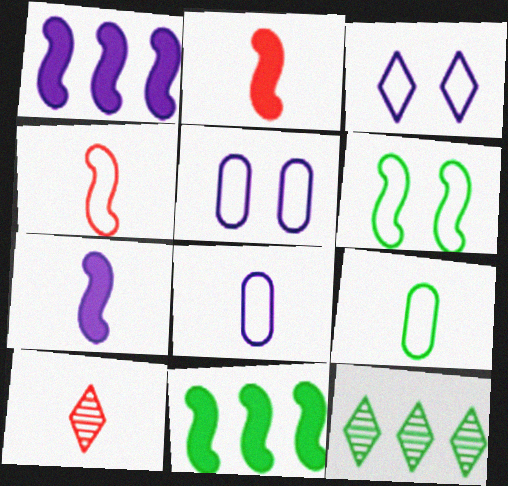[[2, 5, 12], 
[5, 10, 11], 
[7, 9, 10]]